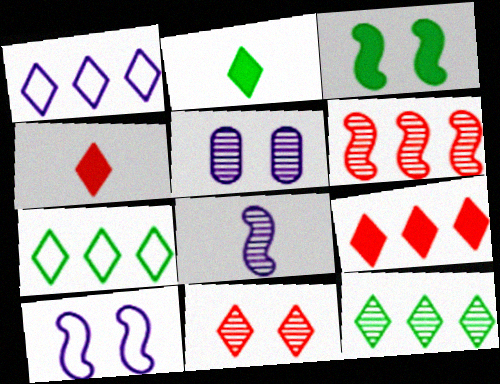[[1, 2, 11], 
[1, 9, 12]]